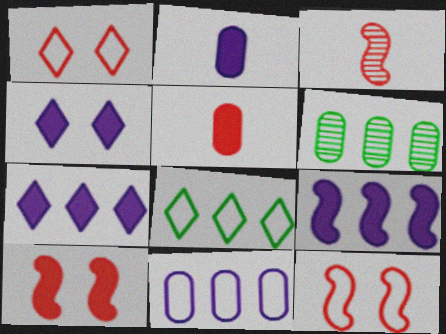[[2, 4, 9]]